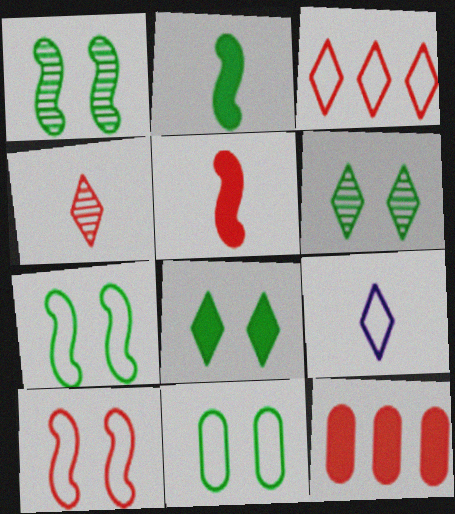[[1, 8, 11], 
[1, 9, 12], 
[4, 10, 12]]